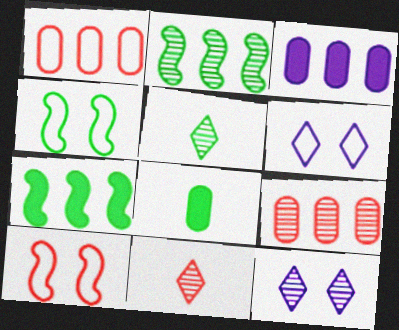[[3, 4, 11], 
[3, 5, 10]]